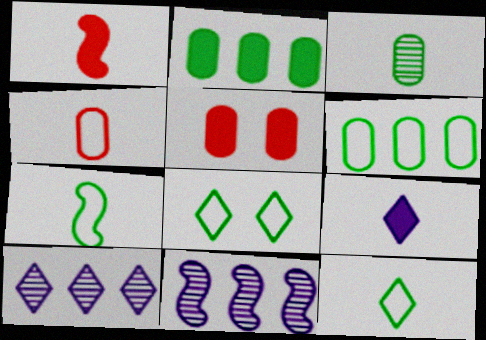[[5, 7, 10], 
[5, 11, 12], 
[6, 7, 8]]